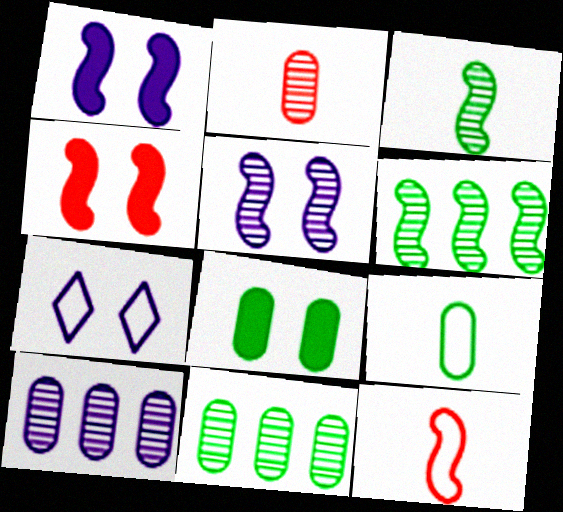[[1, 6, 12], 
[8, 9, 11]]